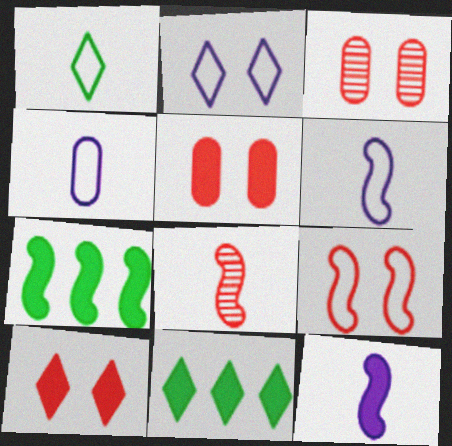[[3, 6, 11], 
[3, 9, 10], 
[5, 11, 12]]